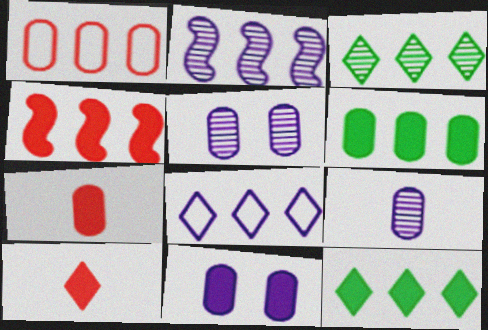[[1, 2, 12], 
[6, 7, 11]]